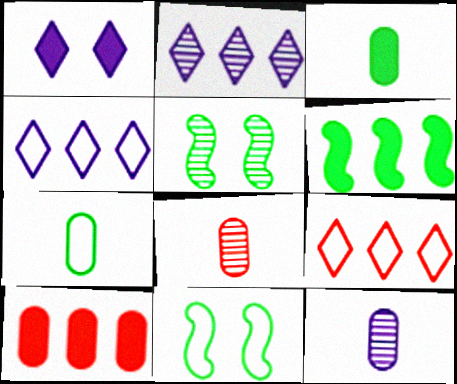[[2, 5, 8]]